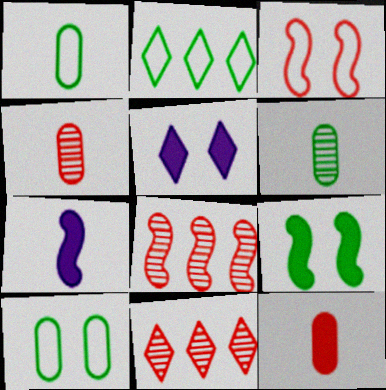[[1, 5, 8], 
[2, 6, 9], 
[3, 11, 12], 
[7, 10, 11]]